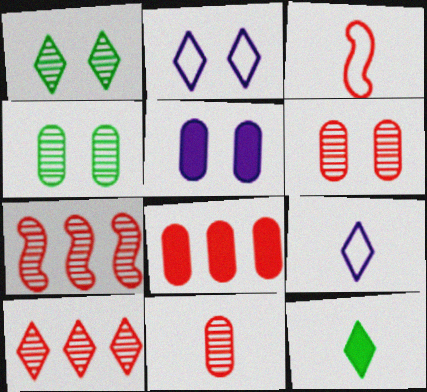[[2, 10, 12]]